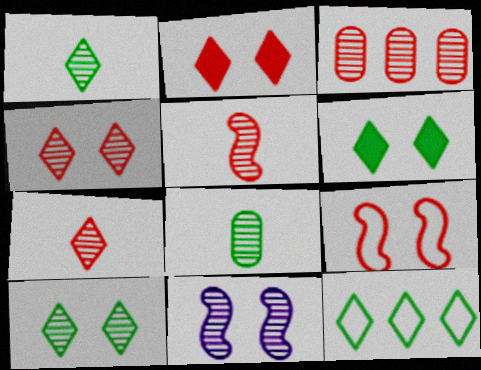[[1, 3, 11], 
[1, 6, 12], 
[3, 4, 5]]